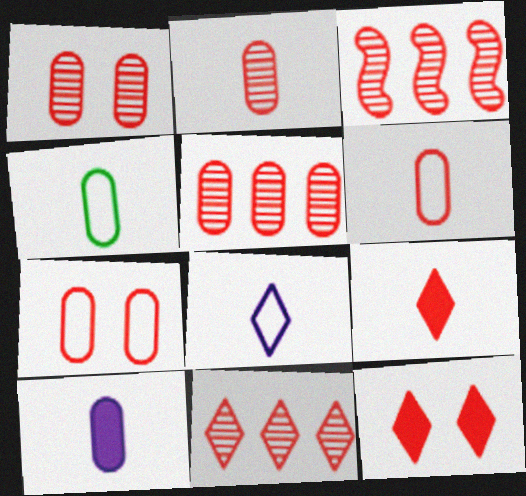[[1, 2, 5], 
[2, 4, 10], 
[3, 5, 11], 
[3, 6, 12], 
[3, 7, 9]]